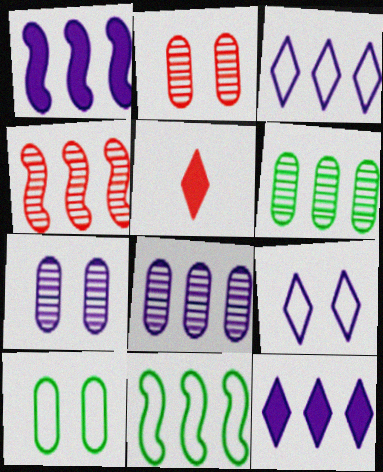[[1, 3, 8], 
[1, 4, 11], 
[5, 7, 11]]